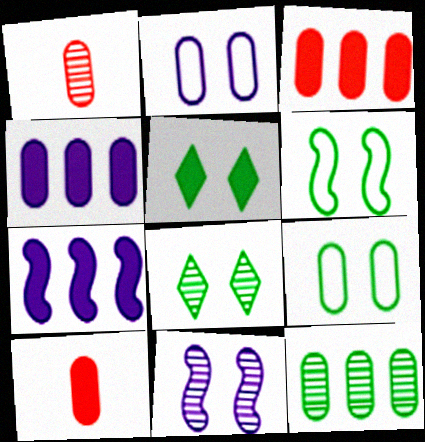[[1, 4, 9], 
[2, 10, 12], 
[5, 7, 10]]